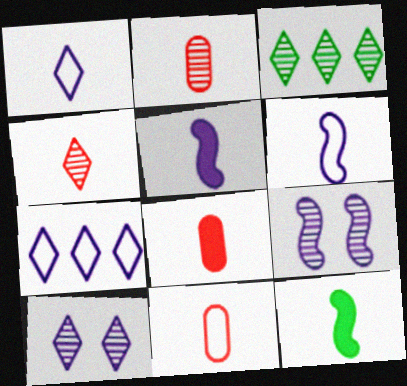[[1, 2, 12], 
[2, 3, 9], 
[2, 8, 11], 
[3, 4, 10]]